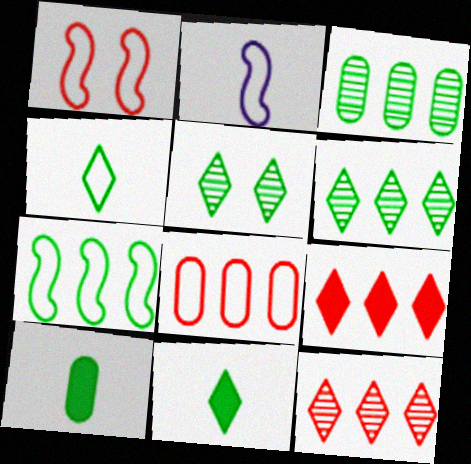[[1, 2, 7], 
[5, 7, 10]]